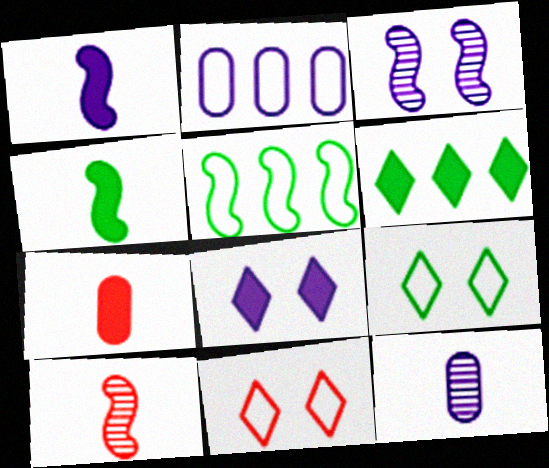[]